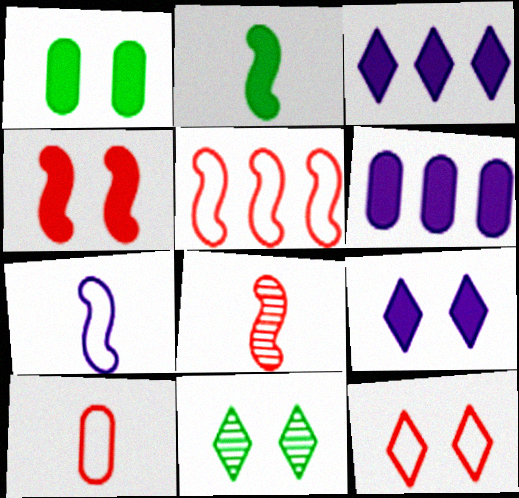[[1, 4, 9], 
[2, 7, 8], 
[4, 5, 8], 
[5, 10, 12], 
[9, 11, 12]]